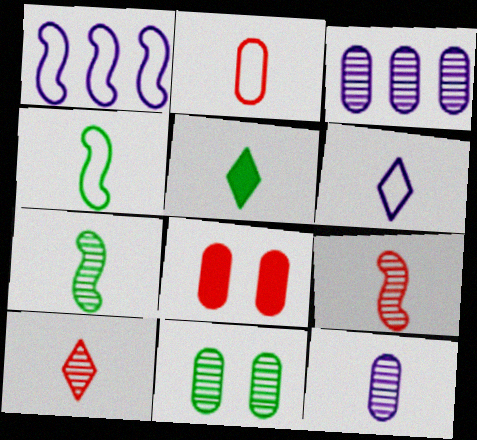[[2, 4, 6], 
[5, 6, 10], 
[7, 10, 12]]